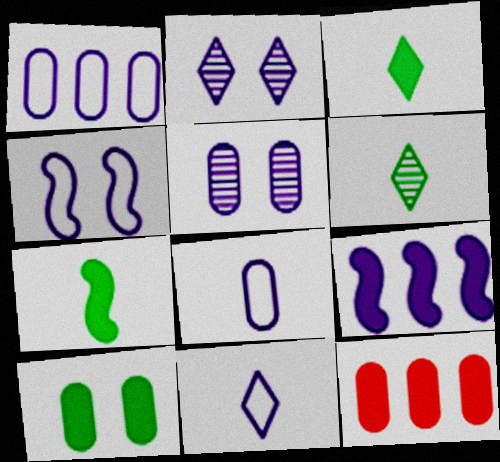[[1, 4, 11], 
[2, 8, 9], 
[4, 6, 12], 
[5, 9, 11]]